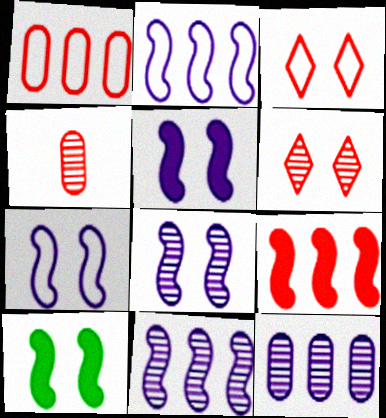[[3, 4, 9], 
[5, 7, 8]]